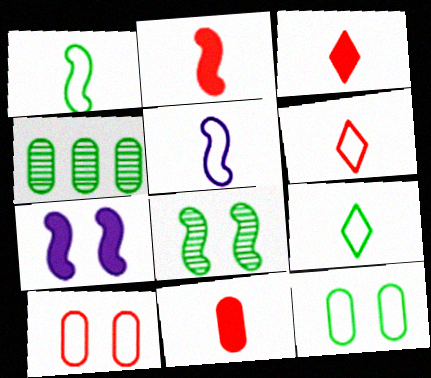[[2, 3, 11], 
[4, 6, 7]]